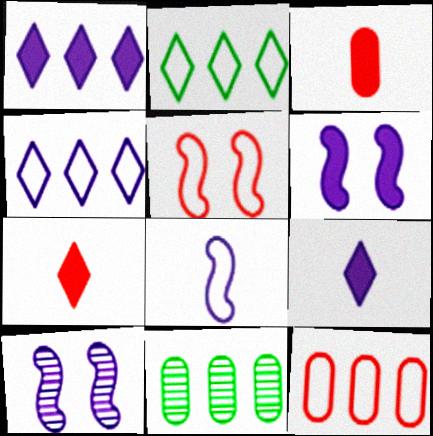[[2, 3, 10], 
[5, 9, 11]]